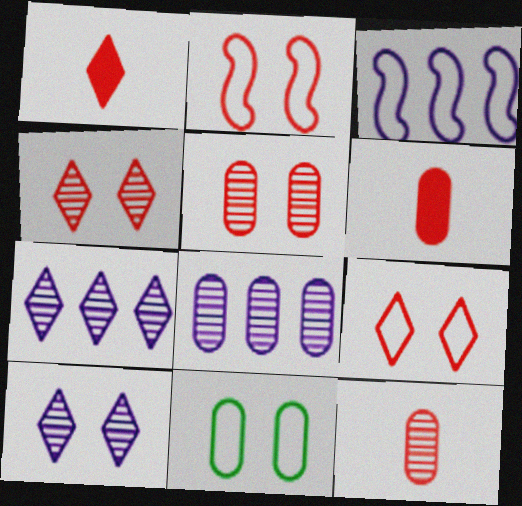[[6, 8, 11]]